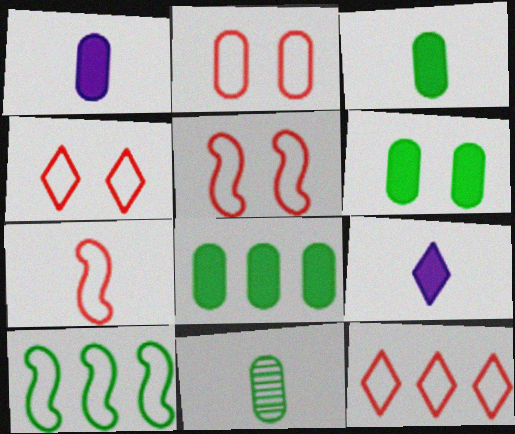[[2, 4, 5], 
[2, 7, 12], 
[3, 6, 8], 
[7, 9, 11]]